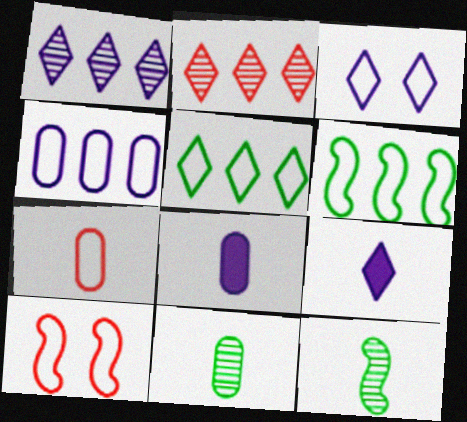[[1, 3, 9], 
[3, 6, 7], 
[7, 8, 11], 
[7, 9, 12]]